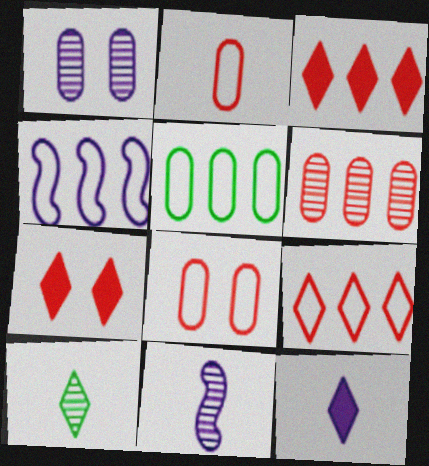[[1, 4, 12], 
[4, 5, 9], 
[5, 7, 11]]